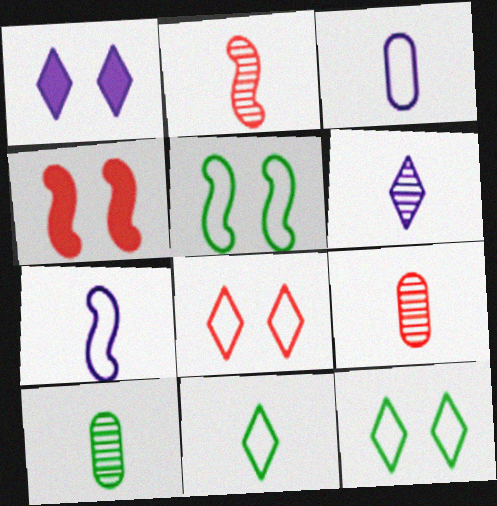[[2, 6, 10]]